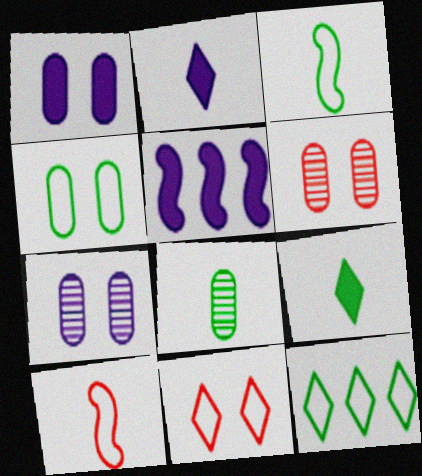[[1, 2, 5], 
[1, 4, 6], 
[2, 8, 10], 
[3, 4, 12], 
[3, 8, 9], 
[5, 8, 11]]